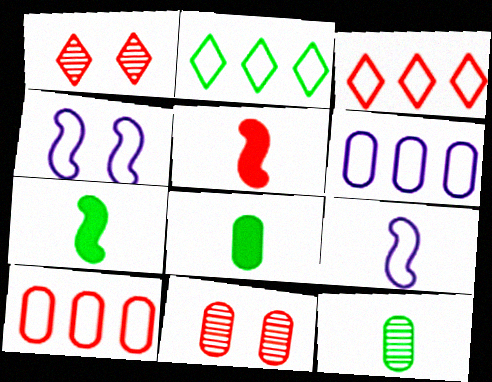[[1, 5, 10], 
[1, 6, 7], 
[3, 5, 11], 
[6, 8, 11]]